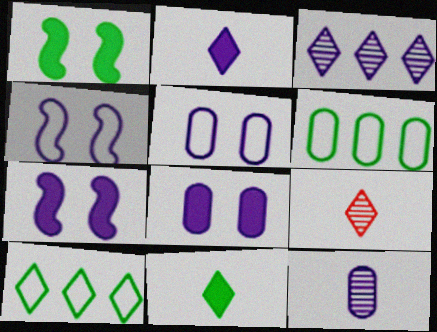[[6, 7, 9]]